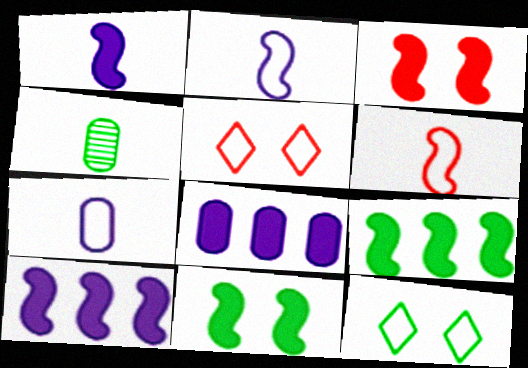[[1, 3, 9], 
[4, 5, 10], 
[4, 9, 12]]